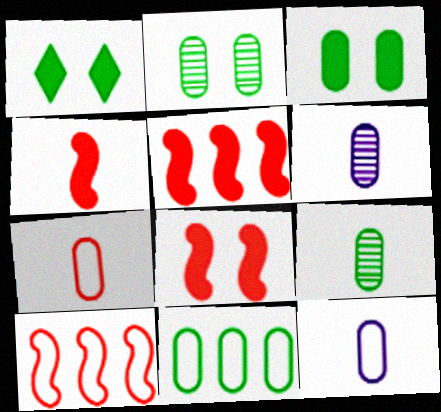[[1, 6, 10], 
[3, 9, 11], 
[4, 5, 8]]